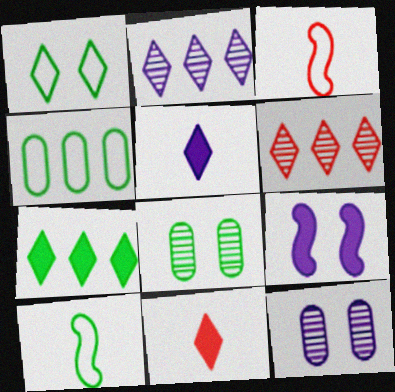[[1, 2, 11], 
[1, 4, 10], 
[1, 5, 6], 
[3, 7, 12], 
[7, 8, 10]]